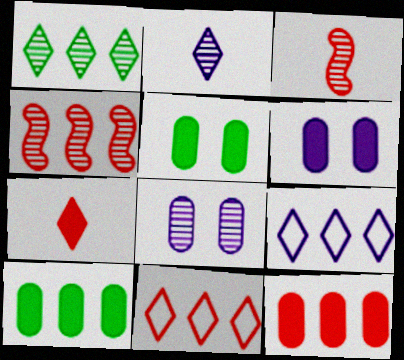[[1, 3, 8], 
[3, 5, 9], 
[4, 9, 10], 
[4, 11, 12]]